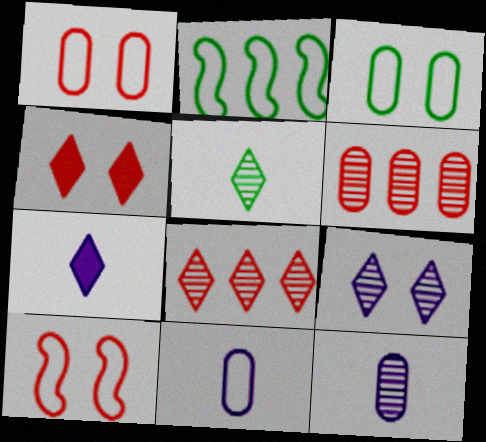[[2, 4, 12], 
[5, 8, 9]]